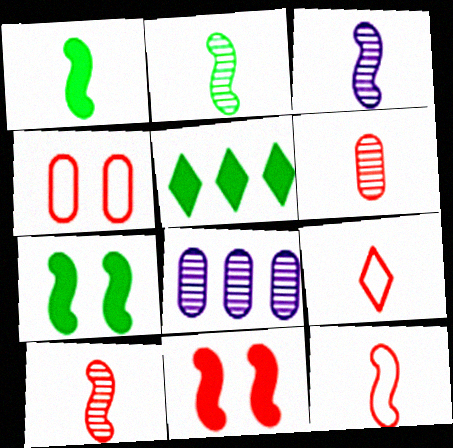[[1, 3, 12], 
[2, 3, 10], 
[3, 4, 5], 
[7, 8, 9]]